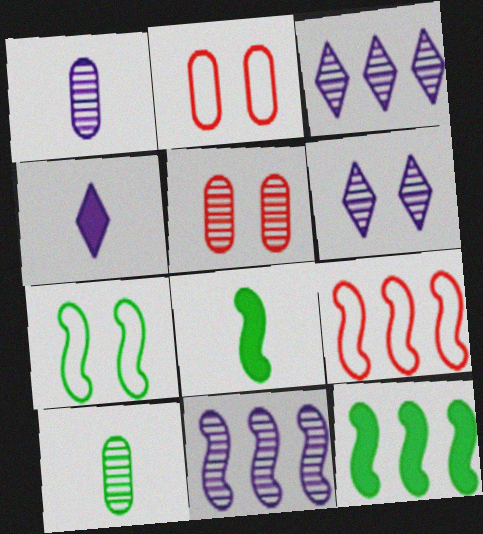[[1, 6, 11], 
[2, 3, 8], 
[9, 11, 12]]